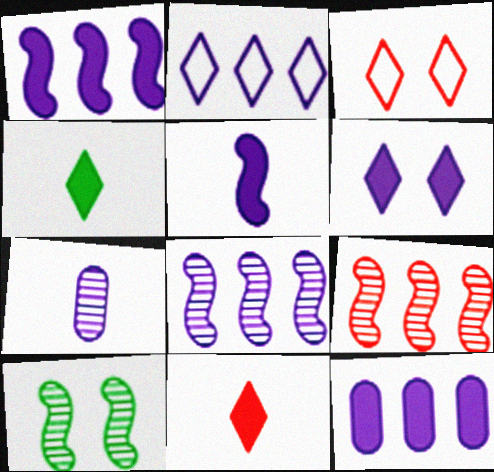[[2, 8, 12], 
[5, 6, 12]]